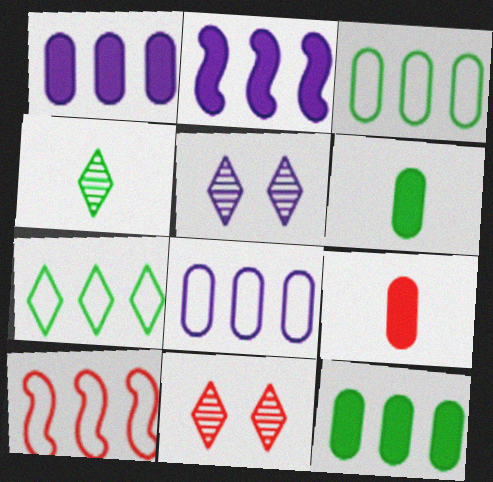[[5, 6, 10], 
[7, 8, 10], 
[9, 10, 11]]